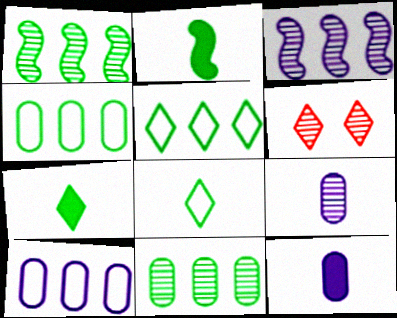[[1, 6, 9], 
[2, 6, 10]]